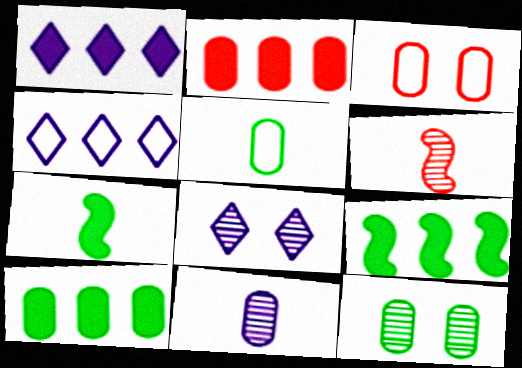[[1, 2, 9], 
[3, 10, 11], 
[5, 10, 12]]